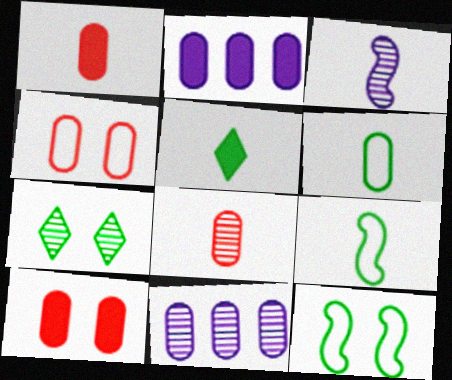[[6, 10, 11]]